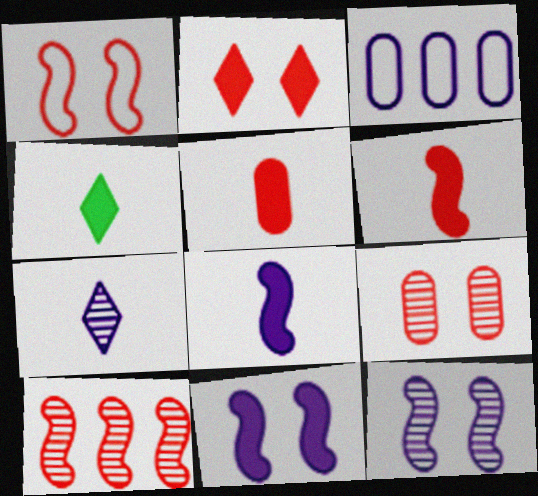[[1, 2, 9], 
[1, 6, 10], 
[3, 7, 11], 
[4, 5, 8]]